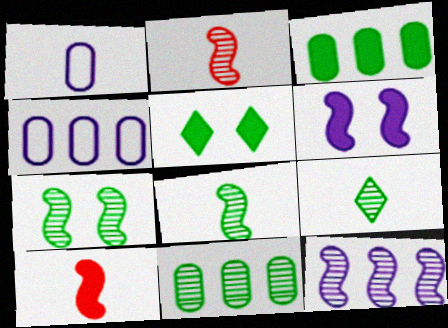[[1, 9, 10], 
[2, 4, 5], 
[2, 7, 12], 
[7, 9, 11]]